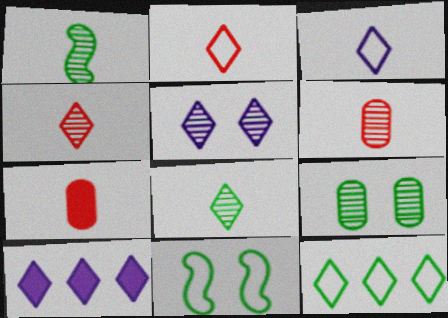[[1, 3, 7], 
[3, 5, 10], 
[6, 10, 11]]